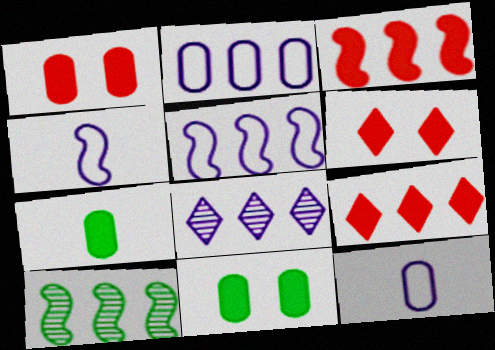[[2, 9, 10], 
[3, 5, 10], 
[6, 10, 12]]